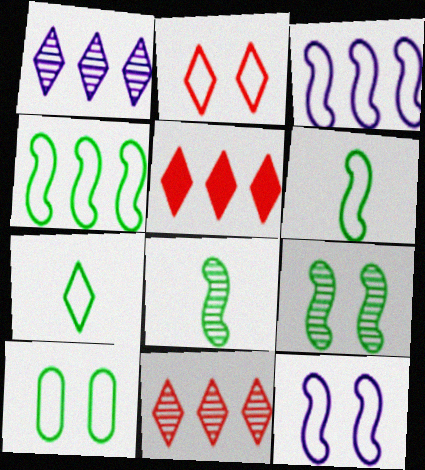[[2, 10, 12], 
[4, 7, 10]]